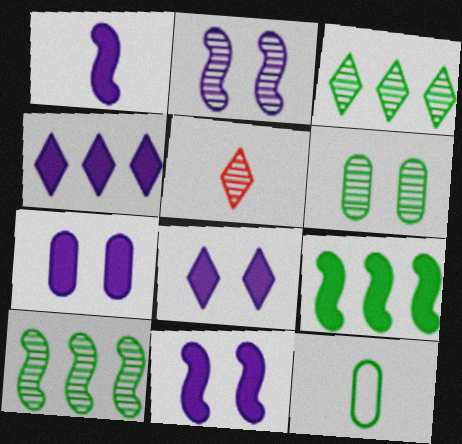[[1, 4, 7], 
[1, 5, 12], 
[7, 8, 11]]